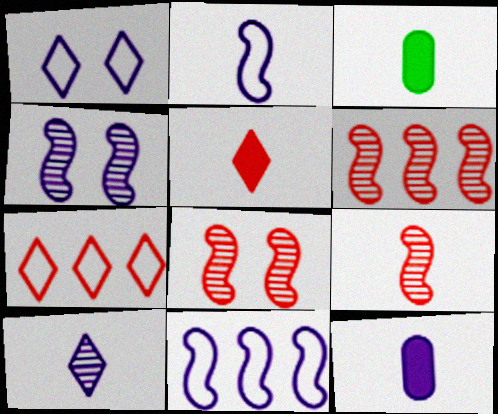[[1, 3, 6], 
[2, 10, 12], 
[3, 4, 7], 
[6, 8, 9]]